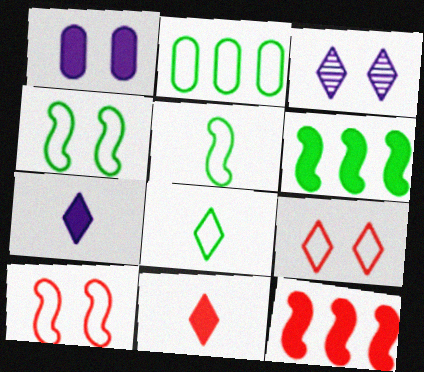[[1, 6, 11], 
[2, 4, 8]]